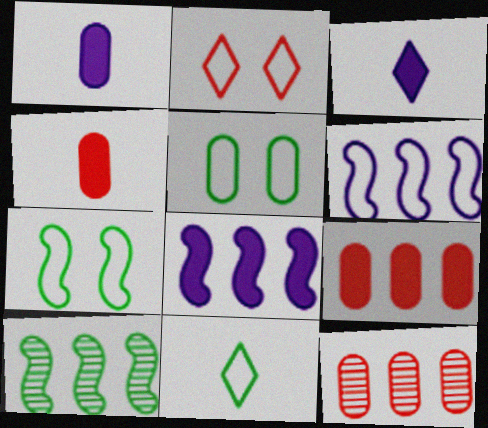[[1, 2, 10], 
[1, 5, 12], 
[3, 7, 12]]